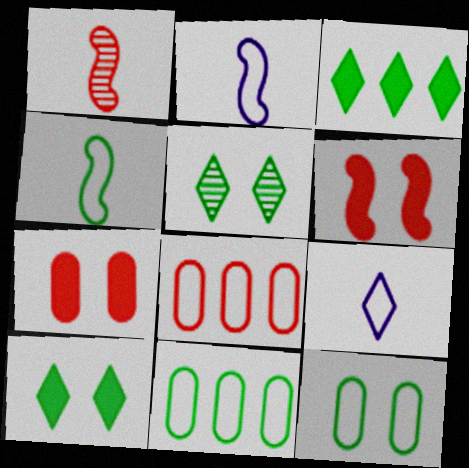[]